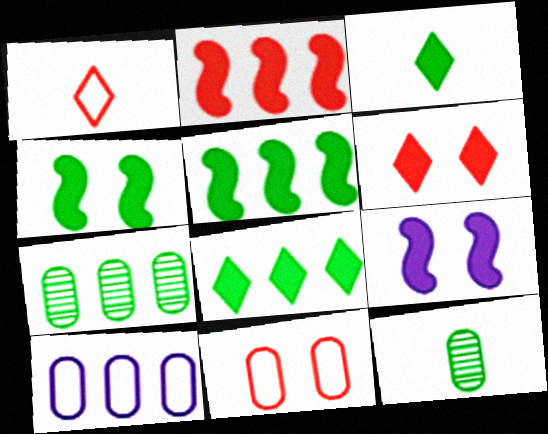[[1, 7, 9]]